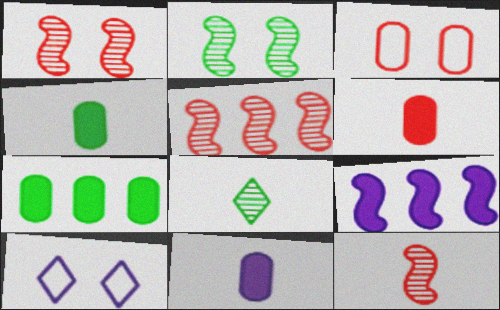[[1, 5, 12], 
[3, 8, 9], 
[4, 5, 10], 
[4, 6, 11], 
[7, 10, 12]]